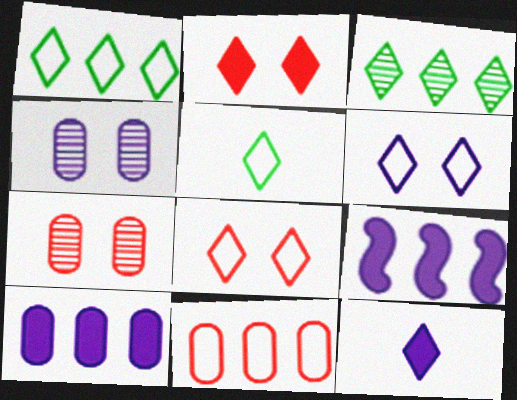[[3, 8, 12], 
[3, 9, 11], 
[5, 7, 9]]